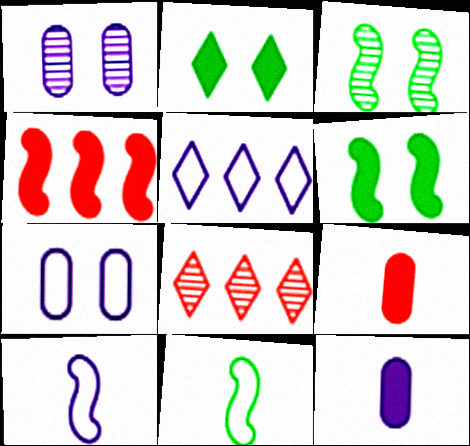[[2, 4, 12], 
[3, 4, 10], 
[3, 5, 9], 
[5, 7, 10]]